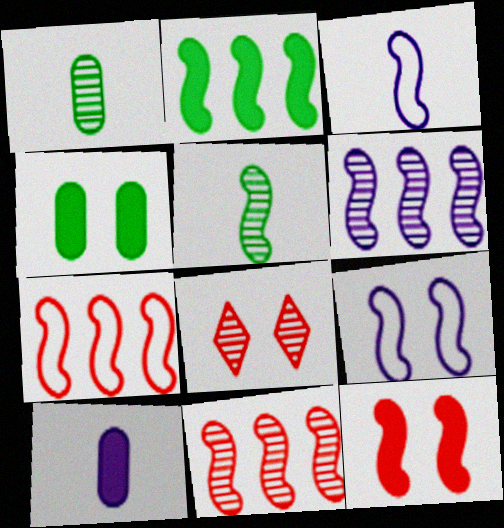[[1, 6, 8], 
[2, 6, 7], 
[4, 8, 9]]